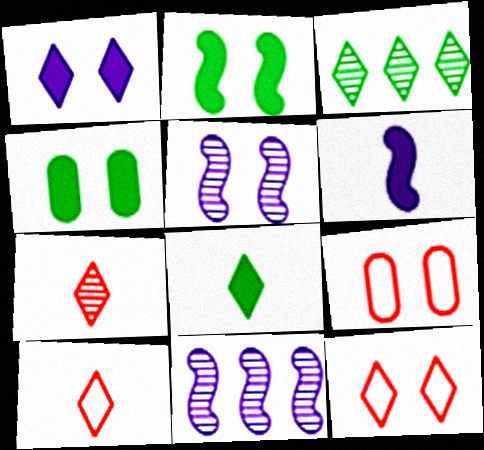[[1, 3, 10], 
[3, 6, 9], 
[4, 5, 12], 
[4, 10, 11], 
[8, 9, 11]]